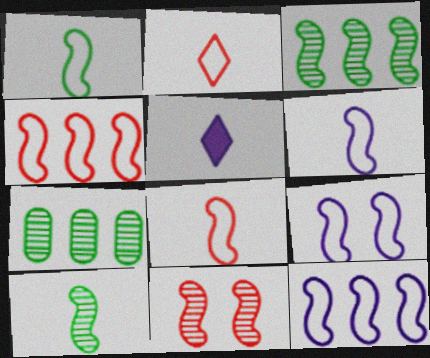[[1, 4, 9], 
[1, 6, 8], 
[6, 9, 12]]